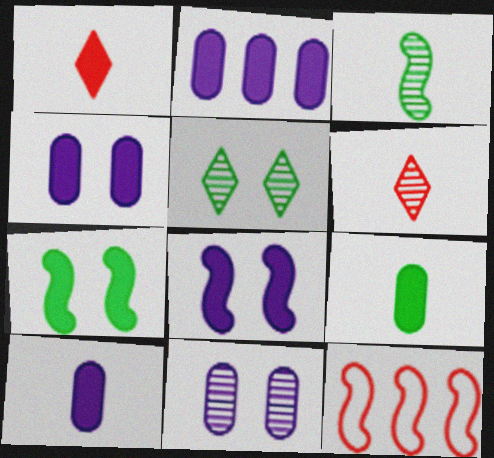[[1, 2, 7], 
[2, 4, 10], 
[3, 8, 12], 
[5, 10, 12]]